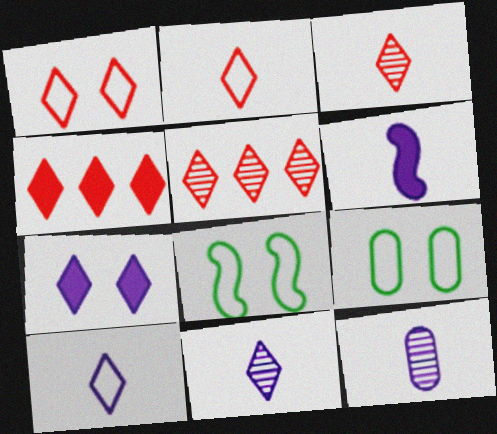[[1, 3, 4], 
[4, 8, 12], 
[5, 6, 9], 
[6, 10, 12]]